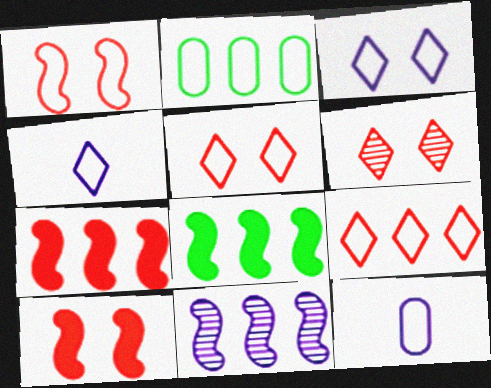[[1, 2, 4], 
[6, 8, 12]]